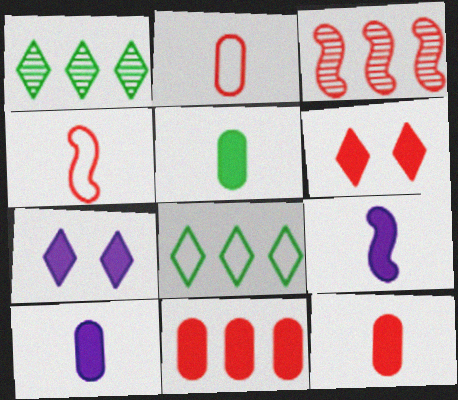[[2, 3, 6], 
[5, 10, 12]]